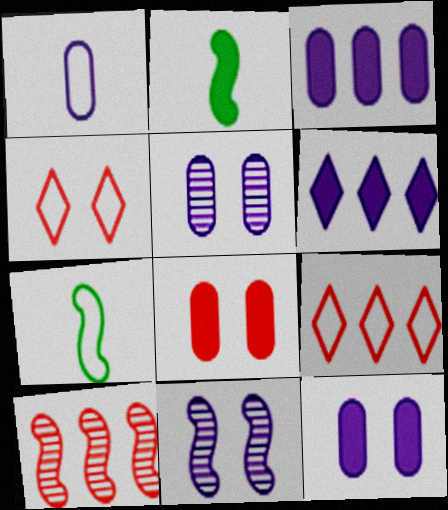[[1, 3, 5], 
[1, 6, 11], 
[2, 5, 9], 
[2, 6, 8]]